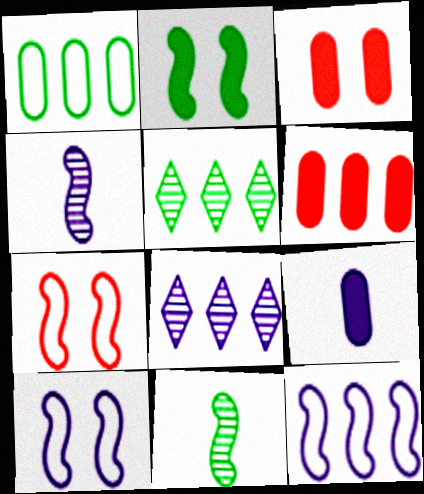[[5, 6, 12], 
[5, 7, 9], 
[8, 9, 10]]